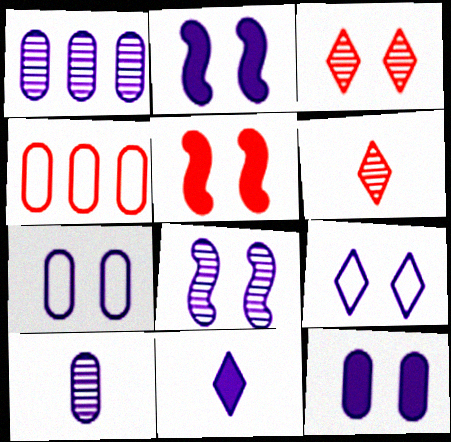[[4, 5, 6], 
[8, 9, 12]]